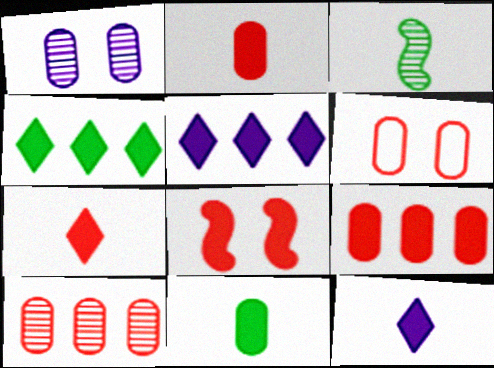[[2, 6, 10], 
[3, 5, 6], 
[5, 8, 11], 
[7, 8, 9]]